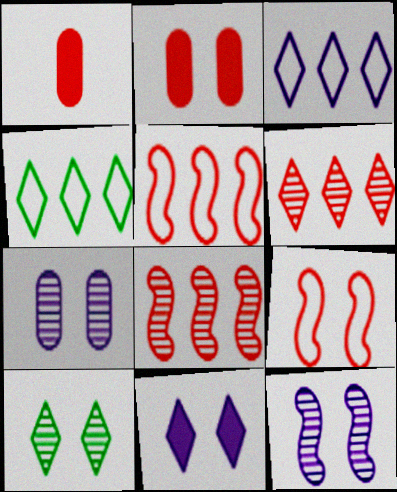[[1, 4, 12], 
[1, 6, 9]]